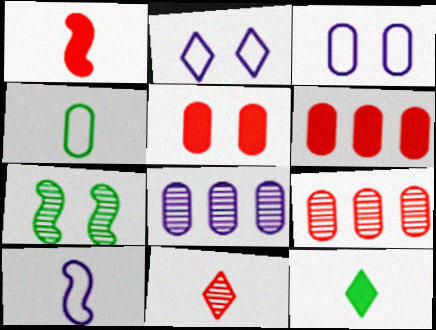[[2, 5, 7], 
[4, 5, 8], 
[7, 8, 11]]